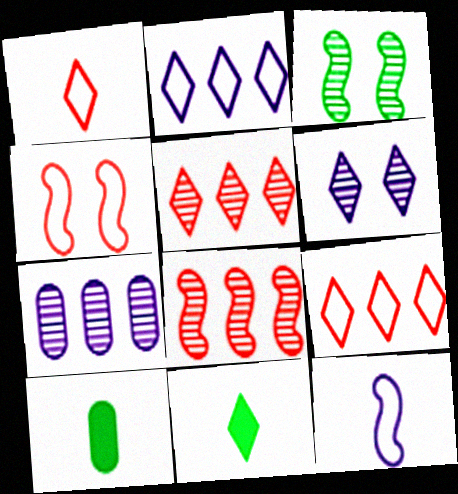[[4, 7, 11], 
[6, 9, 11]]